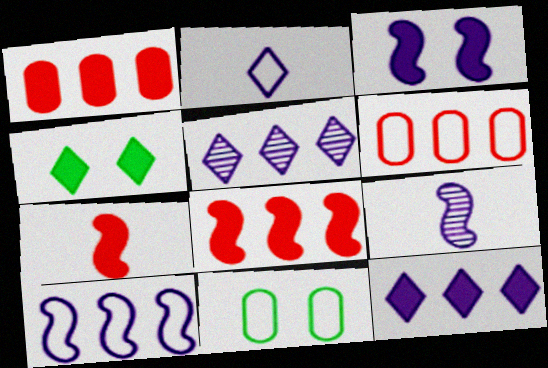[[3, 9, 10], 
[4, 6, 9], 
[5, 7, 11]]